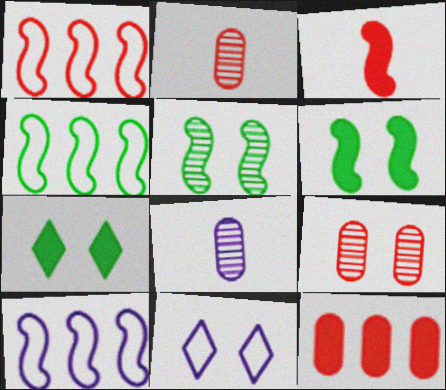[[1, 4, 10], 
[1, 7, 8], 
[2, 7, 10], 
[3, 5, 10], 
[6, 9, 11]]